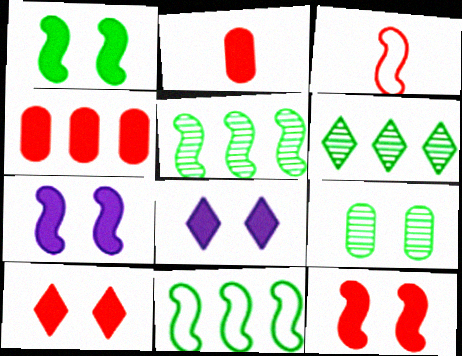[[1, 7, 12], 
[3, 5, 7]]